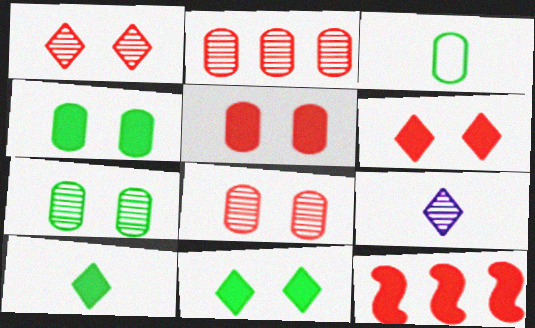[]